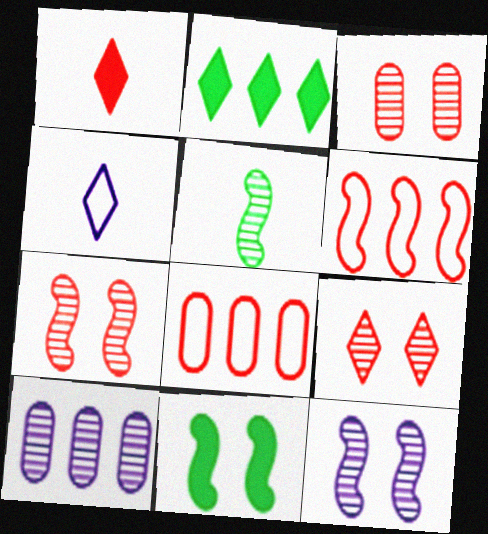[[1, 3, 6], 
[1, 7, 8], 
[2, 4, 9], 
[2, 6, 10], 
[3, 7, 9], 
[5, 9, 10]]